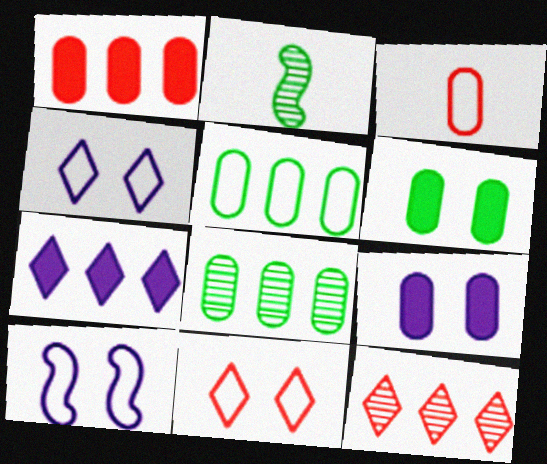[[1, 2, 4], 
[3, 8, 9]]